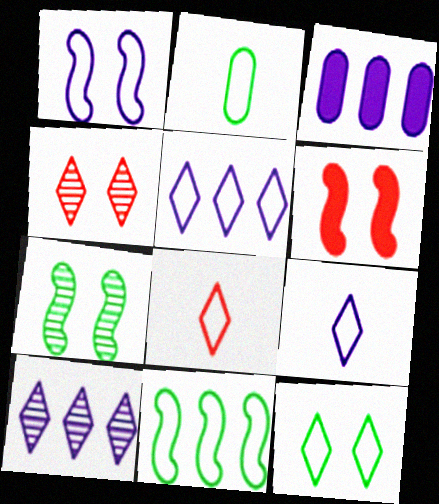[[1, 6, 7], 
[2, 6, 10], 
[2, 11, 12], 
[3, 7, 8], 
[5, 8, 12]]